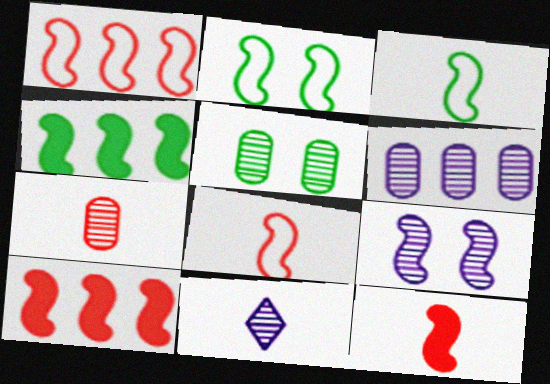[[3, 9, 10], 
[4, 8, 9], 
[5, 6, 7], 
[6, 9, 11]]